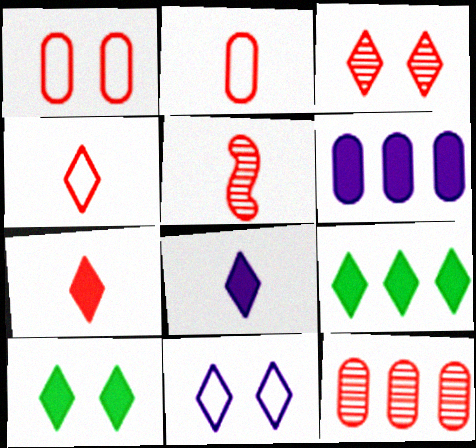[[2, 5, 7], 
[3, 5, 12], 
[3, 10, 11]]